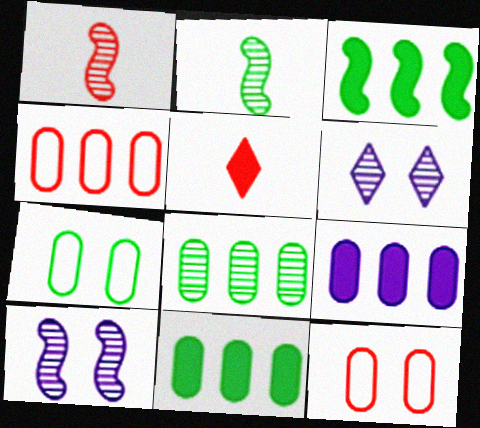[[1, 6, 8], 
[4, 8, 9]]